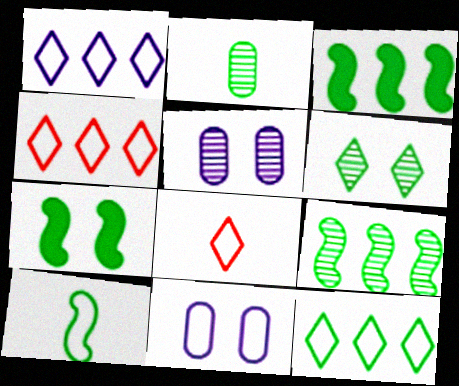[[1, 4, 12], 
[2, 6, 9], 
[2, 7, 12], 
[3, 5, 8], 
[4, 10, 11], 
[7, 9, 10]]